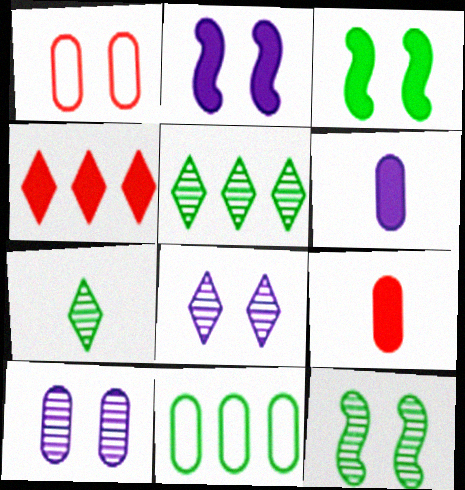[[1, 3, 8], 
[3, 4, 6], 
[3, 7, 11], 
[9, 10, 11]]